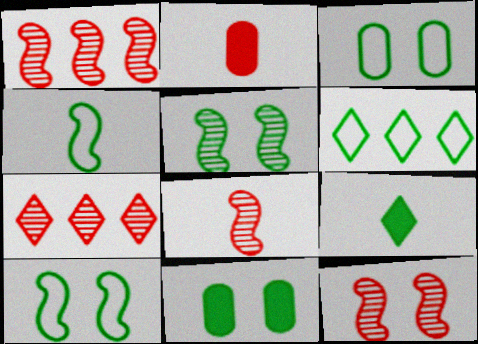[[1, 8, 12], 
[3, 4, 6]]